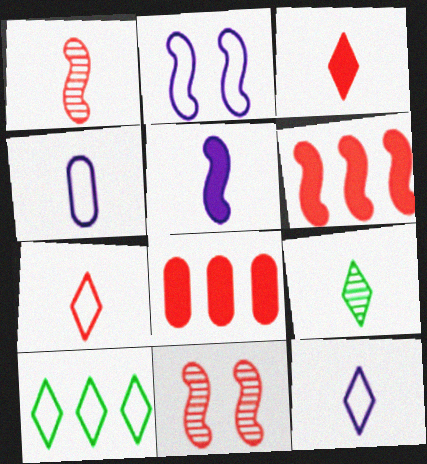[[2, 8, 9], 
[3, 9, 12], 
[7, 8, 11]]